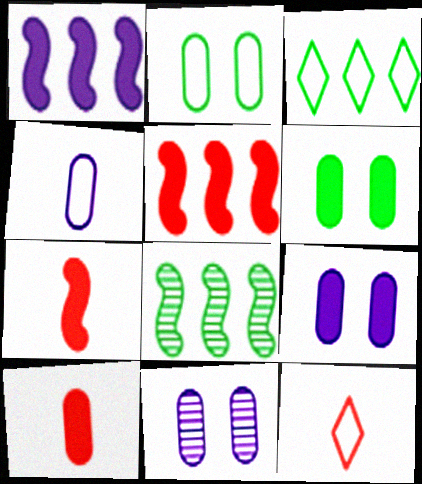[[3, 7, 11], 
[8, 9, 12]]